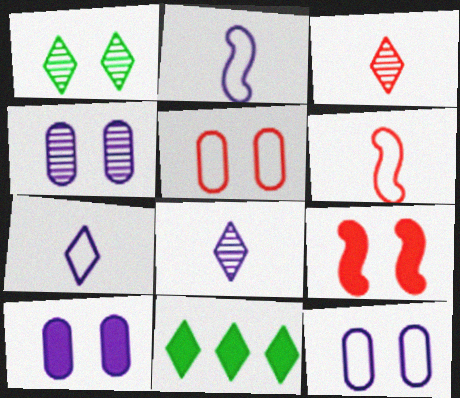[[1, 9, 12], 
[4, 6, 11], 
[4, 10, 12]]